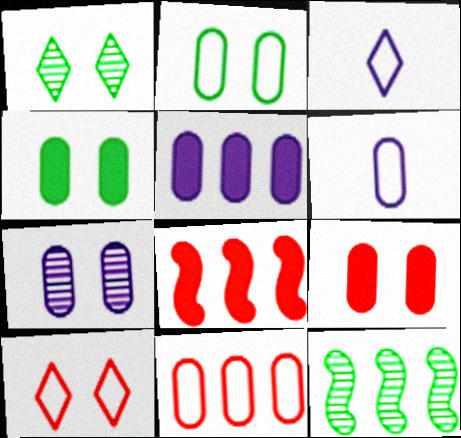[[1, 6, 8], 
[2, 6, 11], 
[2, 7, 9], 
[3, 9, 12], 
[5, 6, 7]]